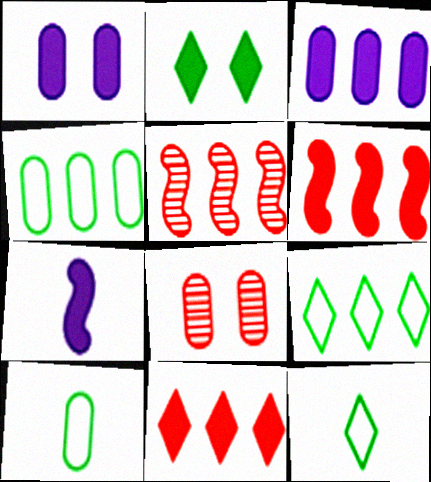[[1, 5, 12], 
[3, 5, 9], 
[3, 8, 10], 
[7, 8, 9]]